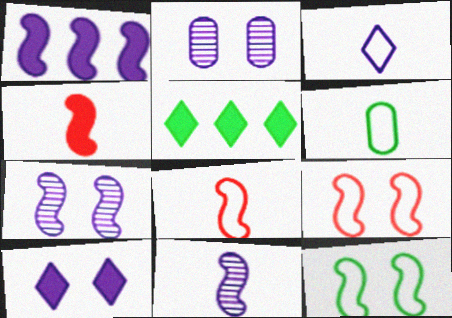[[1, 2, 3], 
[2, 5, 8], 
[3, 6, 8]]